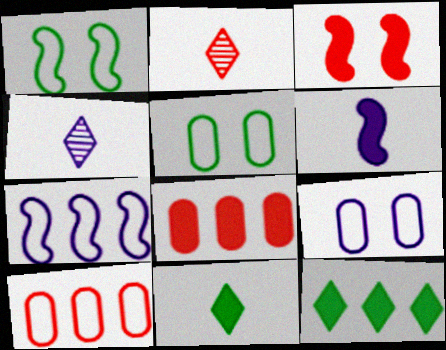[[1, 4, 8], 
[2, 3, 10]]